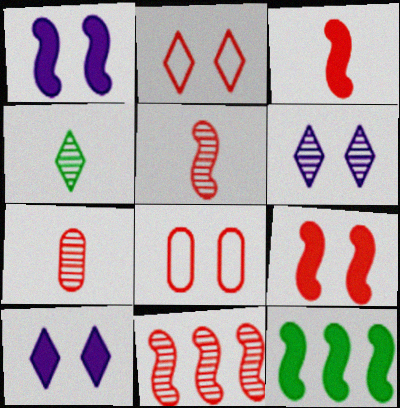[[1, 3, 12]]